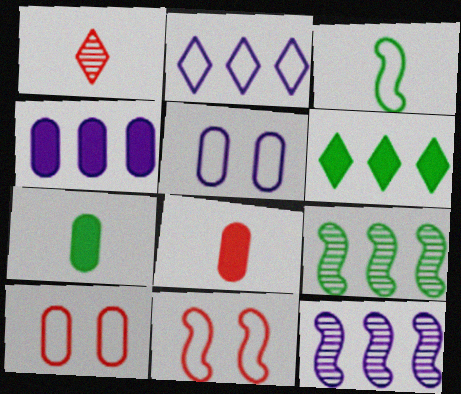[[2, 3, 10], 
[2, 4, 12]]